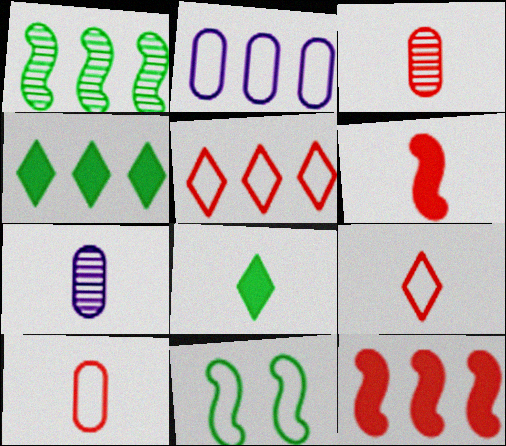[[2, 9, 11], 
[3, 6, 9]]